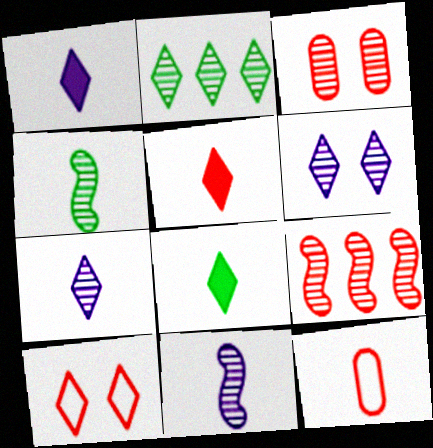[[1, 2, 10], 
[1, 4, 12], 
[1, 5, 8], 
[2, 3, 11], 
[8, 11, 12]]